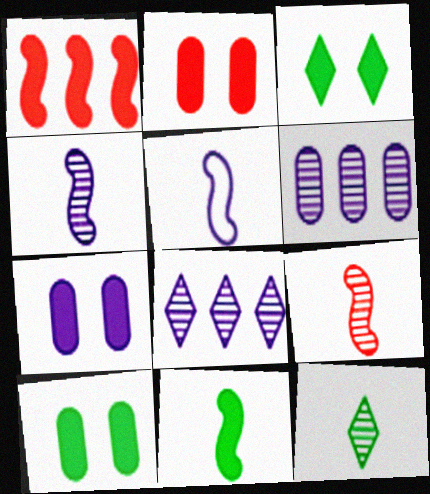[[2, 7, 10], 
[5, 7, 8], 
[5, 9, 11]]